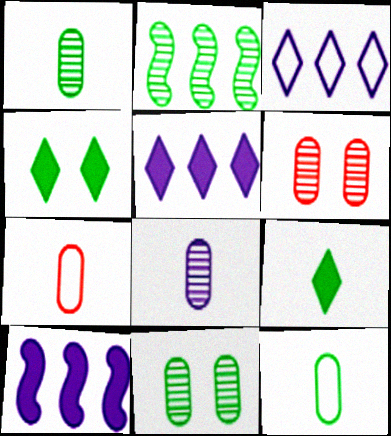[[2, 4, 12]]